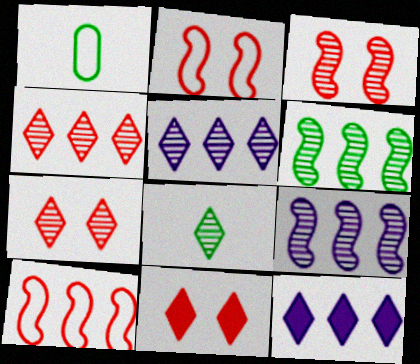[[1, 3, 12], 
[1, 9, 11], 
[5, 7, 8]]